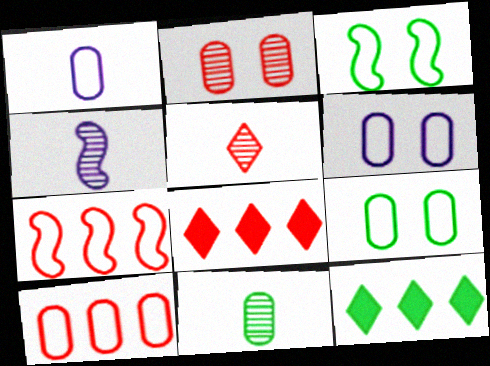[[1, 9, 10], 
[3, 11, 12], 
[4, 5, 11], 
[4, 8, 9]]